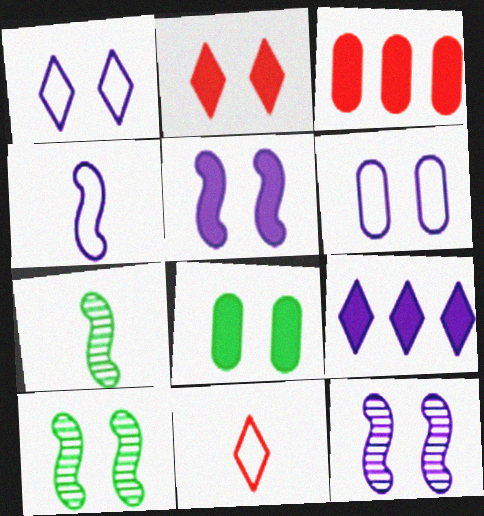[[1, 3, 7], 
[2, 5, 8], 
[2, 6, 10]]